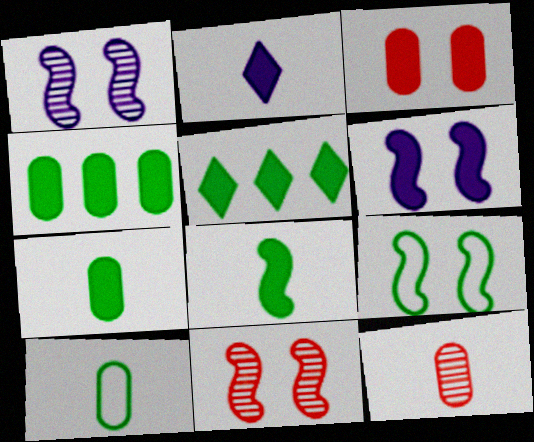[[6, 9, 11]]